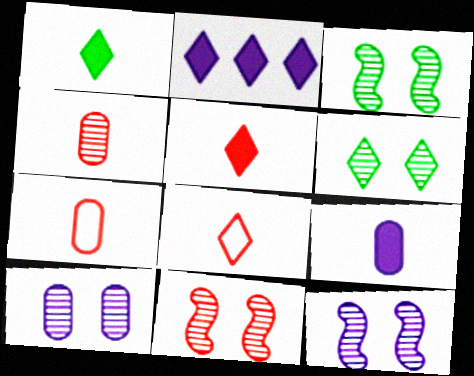[[2, 3, 7], 
[2, 6, 8], 
[3, 11, 12], 
[6, 10, 11]]